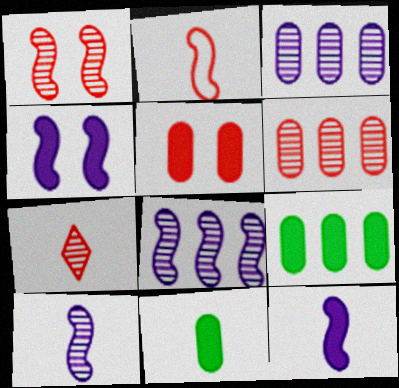[[1, 6, 7]]